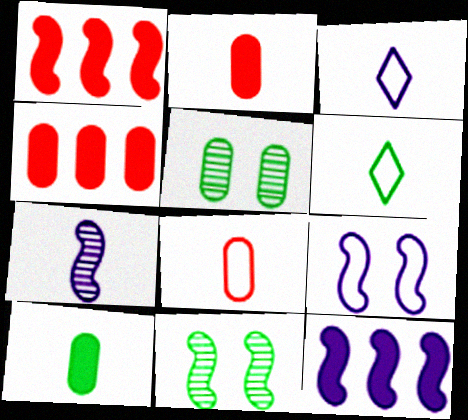[[1, 3, 5], 
[2, 6, 7], 
[3, 4, 11], 
[7, 9, 12]]